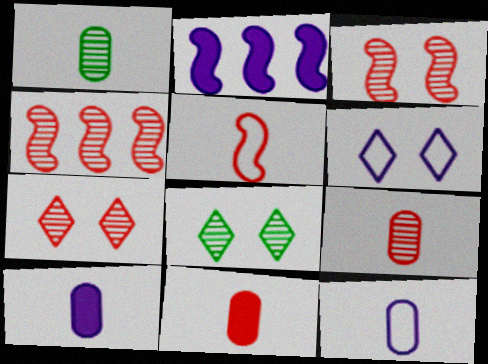[[1, 11, 12], 
[4, 7, 9]]